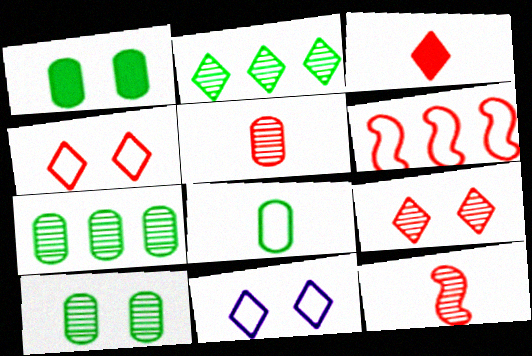[[1, 7, 8], 
[2, 3, 11], 
[6, 8, 11]]